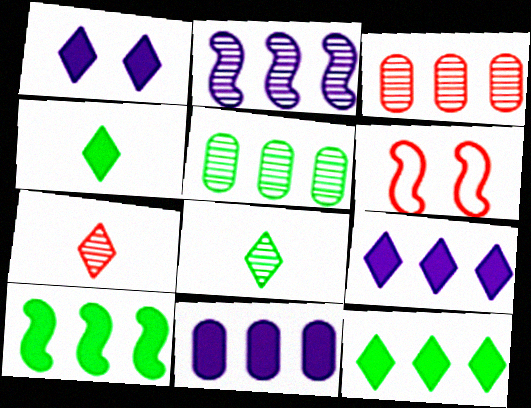[[6, 8, 11]]